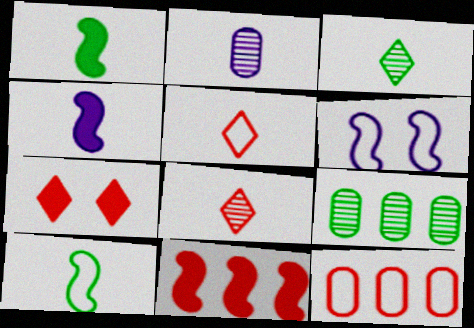[[1, 2, 5]]